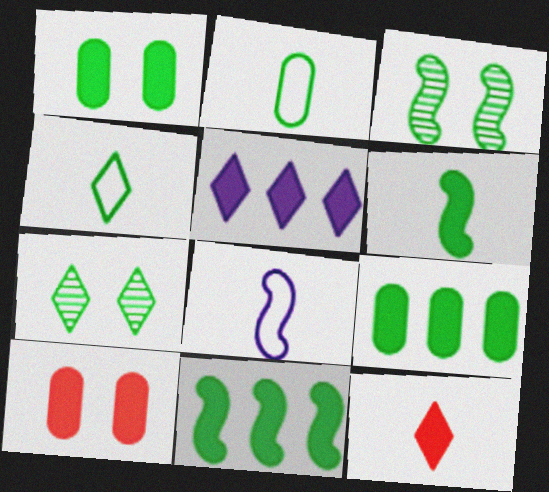[[2, 7, 11], 
[3, 4, 9], 
[5, 6, 10]]